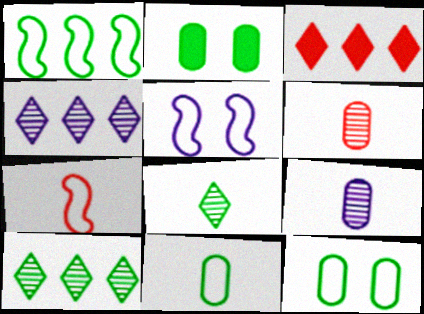[[1, 2, 8], 
[1, 5, 7], 
[2, 4, 7]]